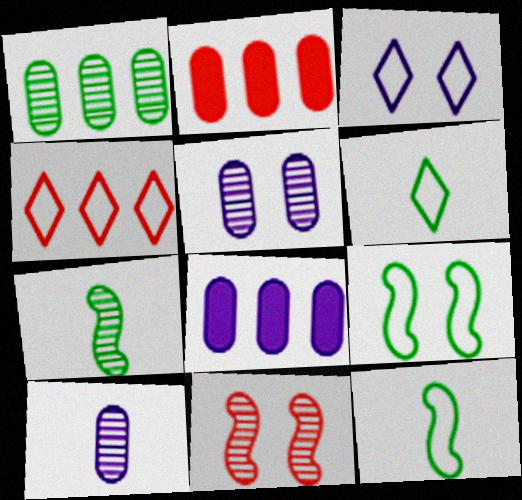[[2, 3, 7], 
[3, 4, 6], 
[6, 8, 11]]